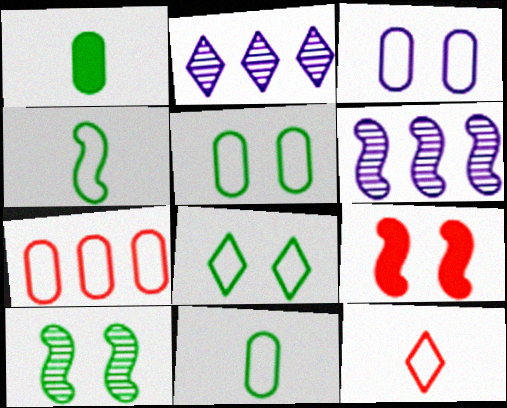[[2, 9, 11], 
[3, 7, 11], 
[4, 6, 9]]